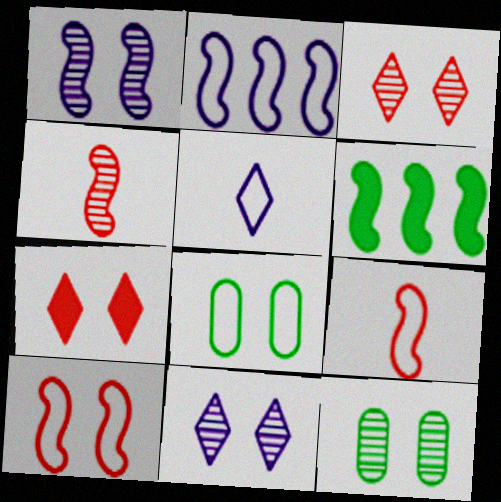[[1, 3, 12], 
[1, 6, 9], 
[1, 7, 8]]